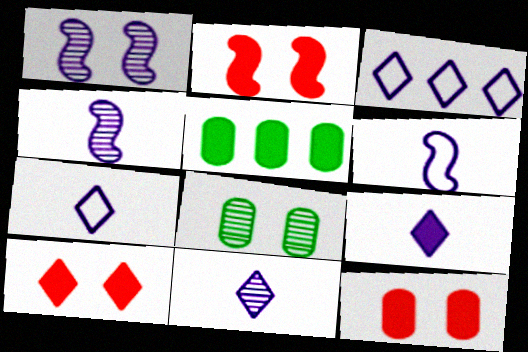[[2, 5, 9], 
[2, 10, 12], 
[7, 9, 11]]